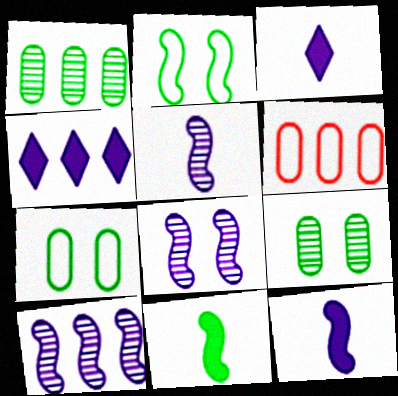[[5, 8, 10]]